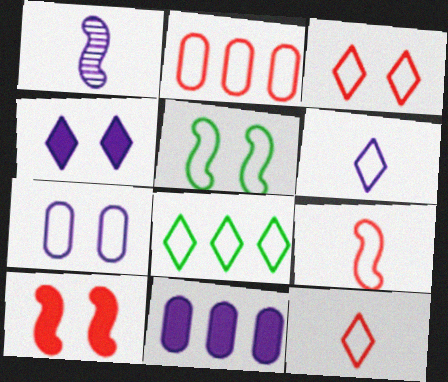[[2, 3, 9], 
[2, 5, 6], 
[3, 5, 7], 
[3, 6, 8], 
[7, 8, 9]]